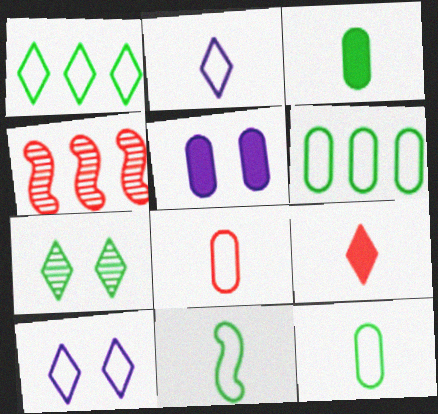[[2, 8, 11], 
[3, 4, 10]]